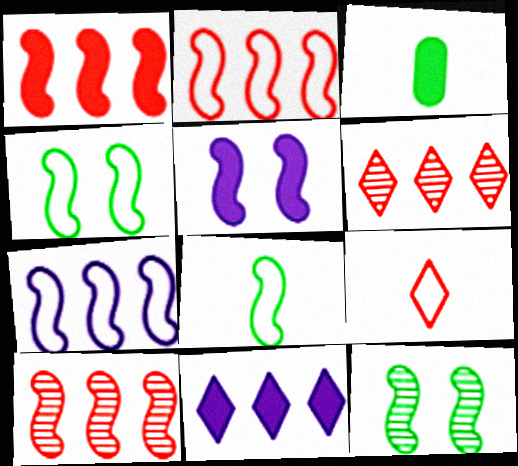[[1, 2, 10], 
[5, 8, 10]]